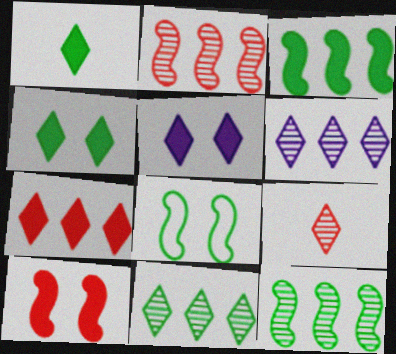[[1, 5, 7]]